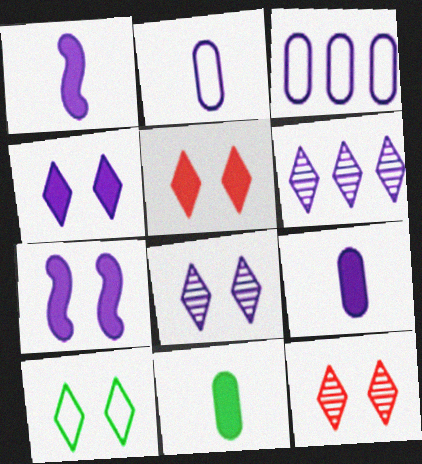[[1, 3, 8], 
[2, 6, 7], 
[4, 10, 12], 
[5, 8, 10]]